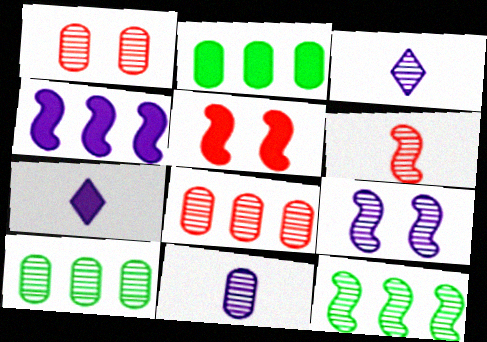[[1, 3, 12], 
[1, 10, 11], 
[2, 5, 7], 
[6, 9, 12]]